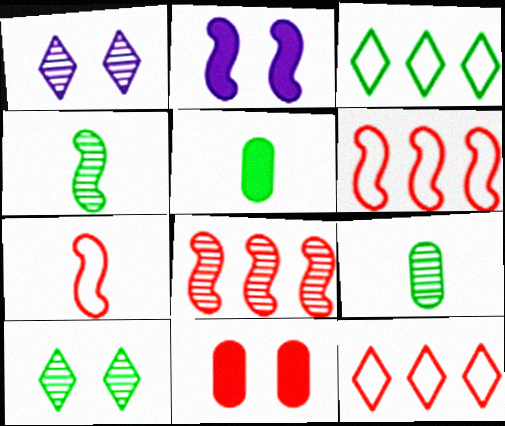[[1, 5, 6], 
[1, 8, 9], 
[2, 4, 6], 
[2, 9, 12]]